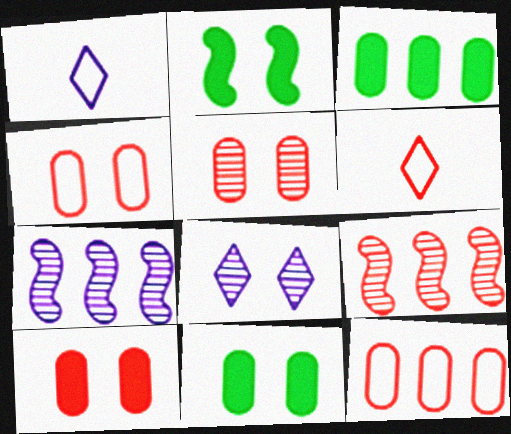[[1, 9, 11], 
[2, 4, 8], 
[4, 5, 10], 
[6, 7, 11], 
[6, 9, 10]]